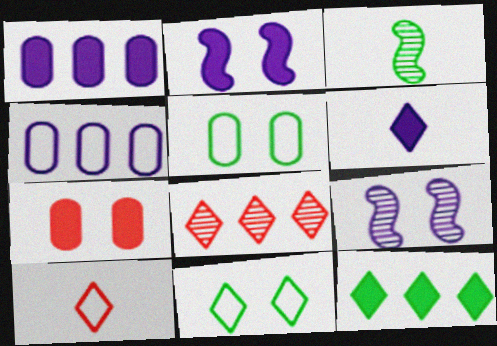[[1, 2, 6], 
[3, 5, 12], 
[4, 6, 9], 
[6, 8, 11], 
[7, 9, 11]]